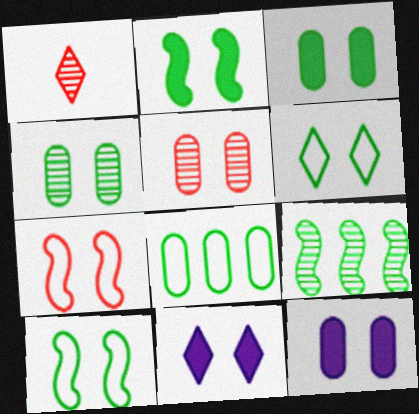[[2, 4, 6], 
[4, 7, 11], 
[5, 10, 11]]